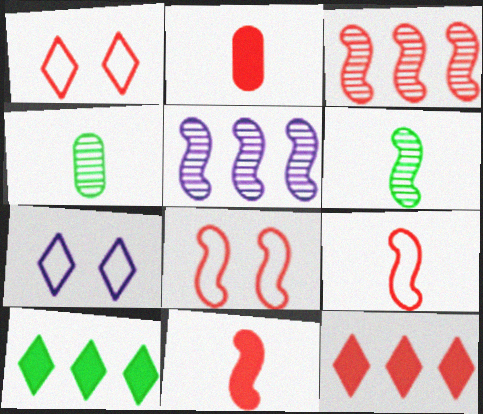[[1, 2, 3], 
[3, 8, 11]]